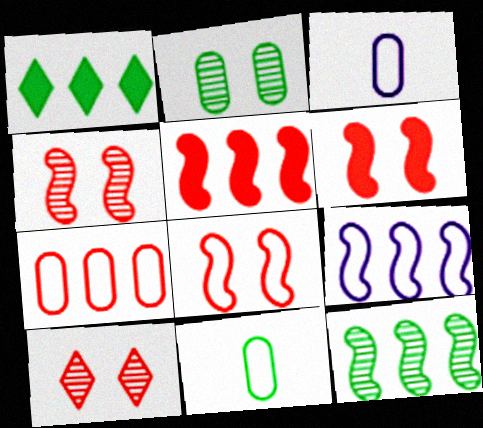[[1, 3, 4], 
[4, 6, 8], 
[5, 9, 12]]